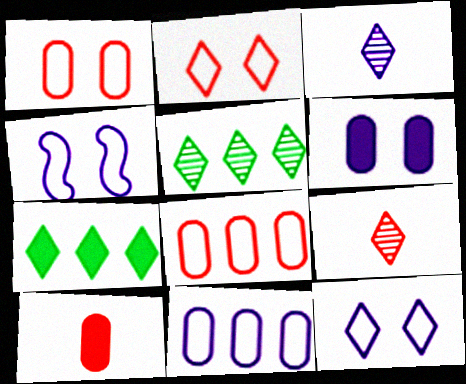[[2, 3, 7], 
[4, 5, 10], 
[7, 9, 12]]